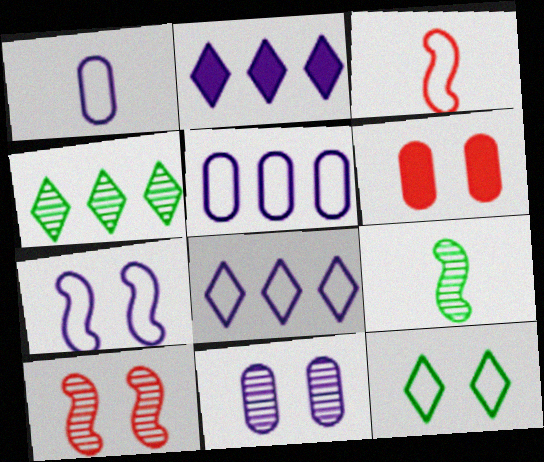[[1, 7, 8], 
[3, 5, 12], 
[6, 8, 9]]